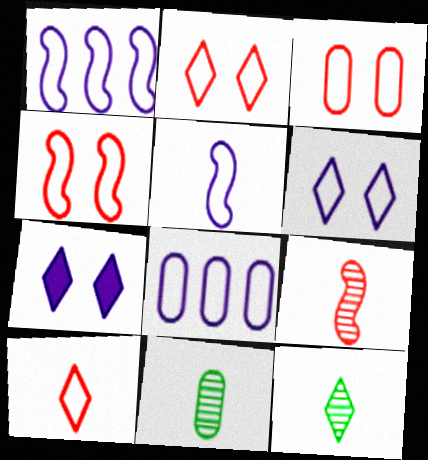[[2, 3, 4], 
[5, 6, 8]]